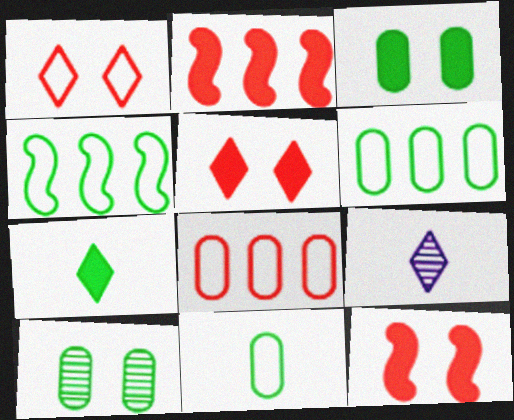[[4, 7, 10], 
[6, 9, 12]]